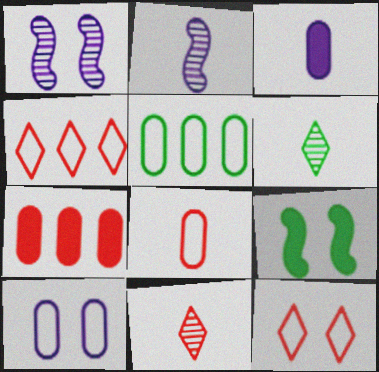[[5, 6, 9], 
[5, 8, 10]]